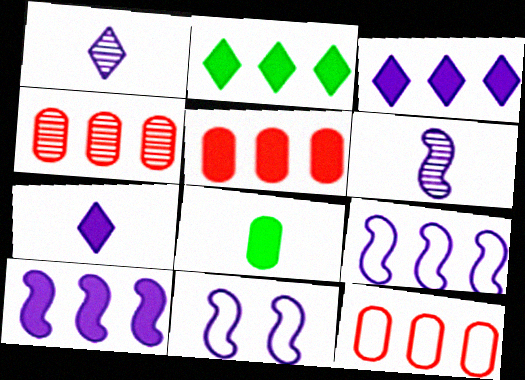[[2, 4, 9], 
[2, 5, 10], 
[4, 5, 12], 
[6, 10, 11]]